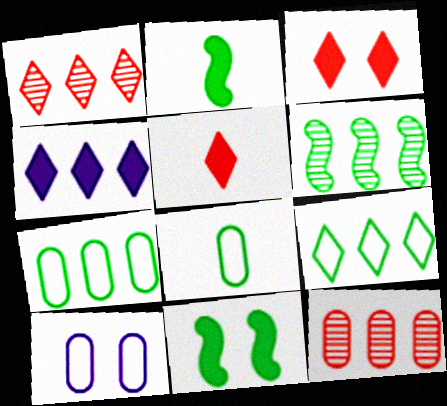[[1, 2, 10], 
[1, 4, 9], 
[5, 6, 10]]